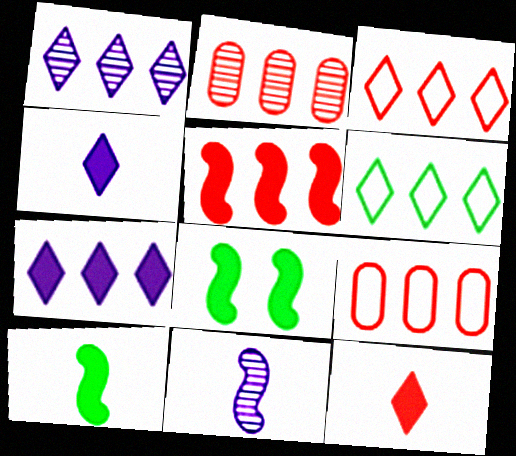[[2, 3, 5]]